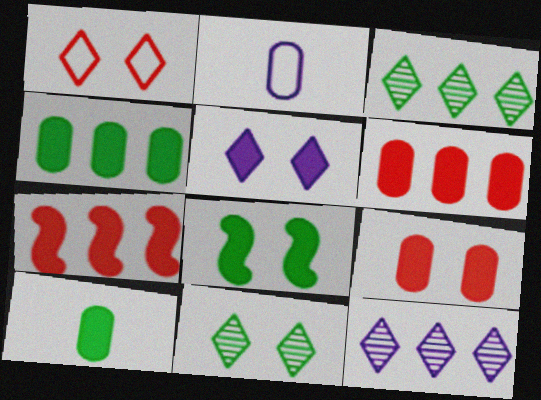[[1, 5, 11], 
[2, 7, 11], 
[5, 7, 10], 
[5, 8, 9]]